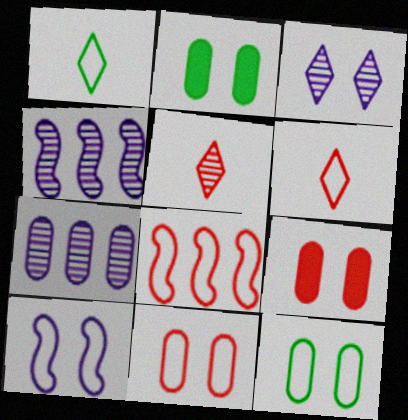[[1, 4, 9], 
[2, 4, 6], 
[5, 8, 9], 
[6, 8, 11]]